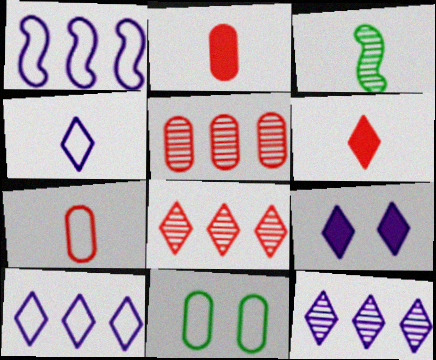[[2, 3, 4], 
[4, 9, 12]]